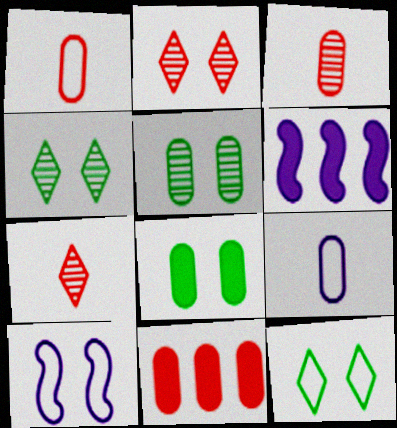[[1, 4, 6], 
[2, 8, 10], 
[3, 6, 12], 
[5, 9, 11]]